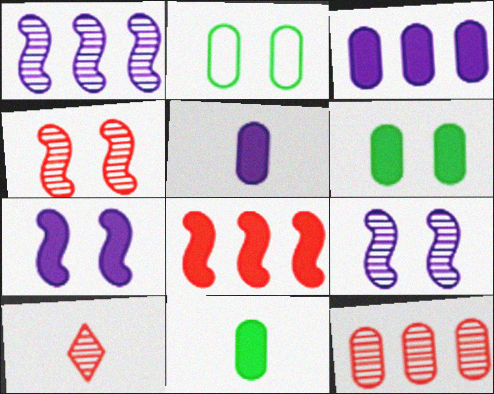[[2, 5, 12], 
[4, 10, 12]]